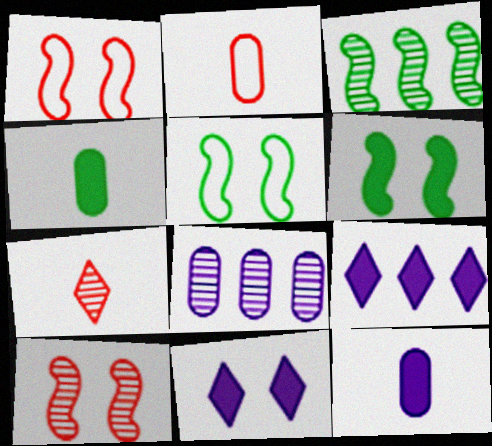[[2, 3, 11]]